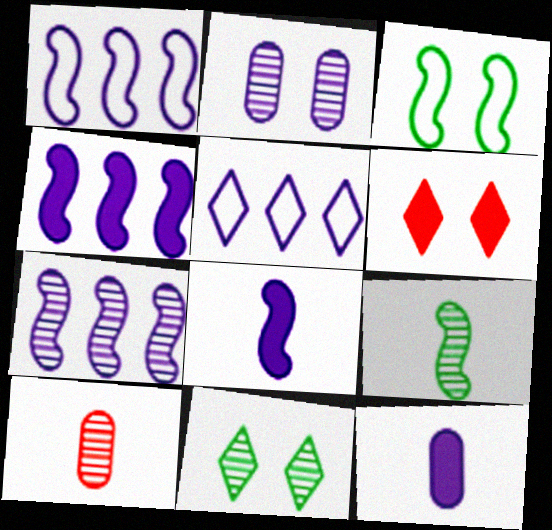[[1, 4, 7], 
[2, 3, 6], 
[2, 5, 8], 
[7, 10, 11]]